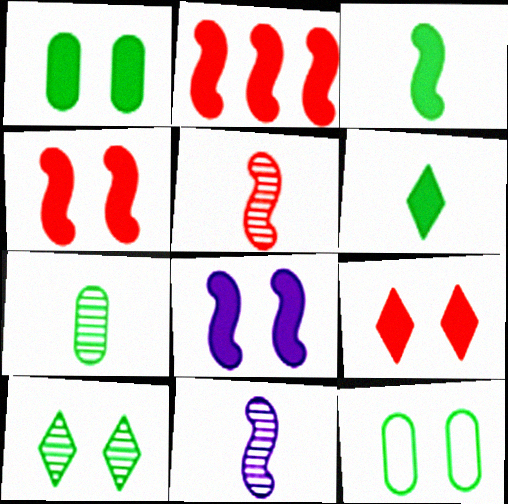[[1, 8, 9], 
[2, 3, 8]]